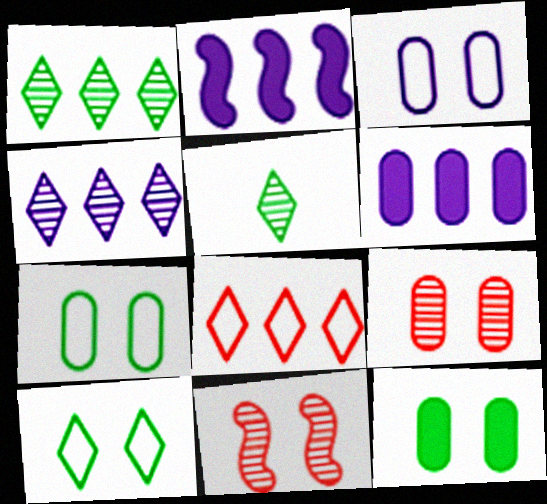[[3, 9, 12]]